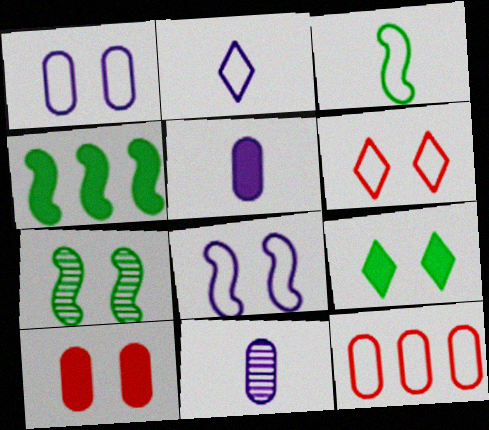[[3, 4, 7], 
[4, 6, 11]]